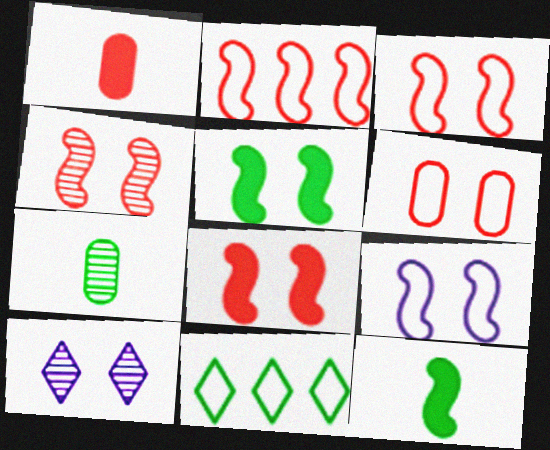[[3, 4, 8], 
[4, 5, 9], 
[5, 6, 10], 
[5, 7, 11]]